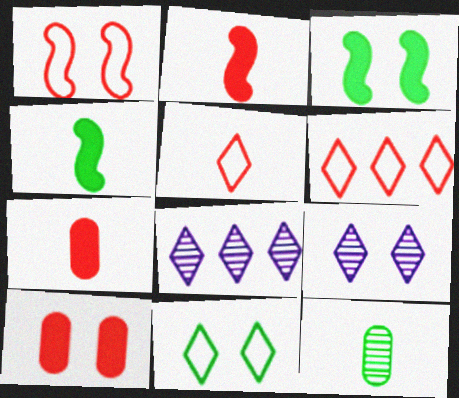[]